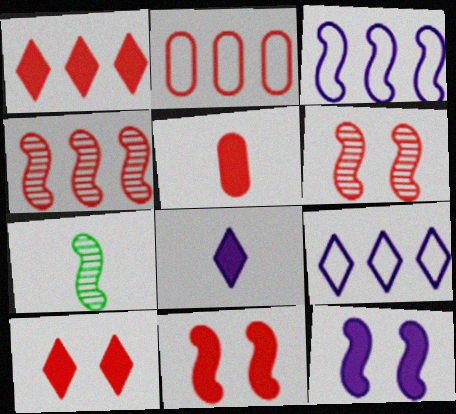[[1, 2, 4], 
[1, 5, 11], 
[3, 7, 11]]